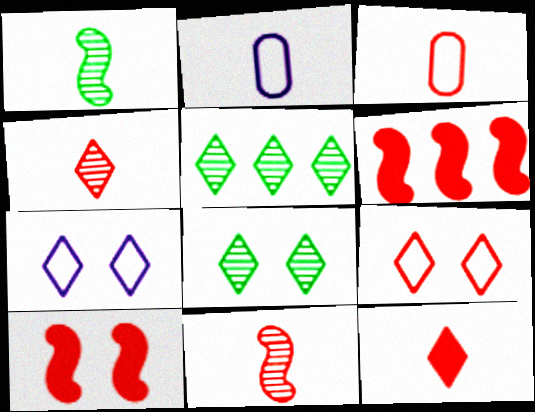[[1, 2, 12], 
[2, 5, 10], 
[2, 6, 8], 
[3, 11, 12], 
[5, 7, 12]]